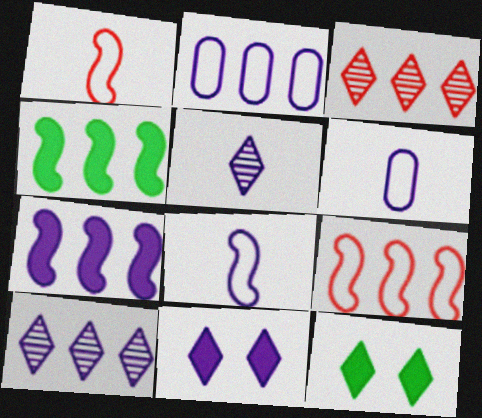[[2, 3, 4], 
[2, 7, 10]]